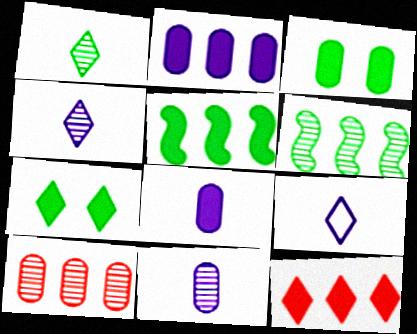[[2, 5, 12]]